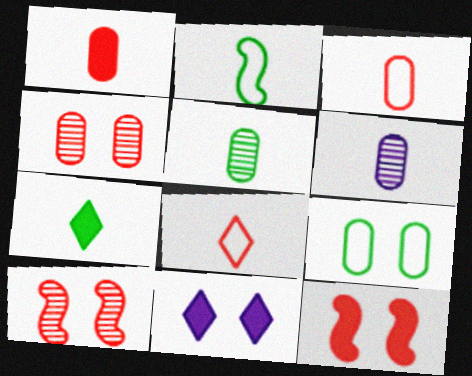[[2, 5, 7], 
[9, 10, 11]]